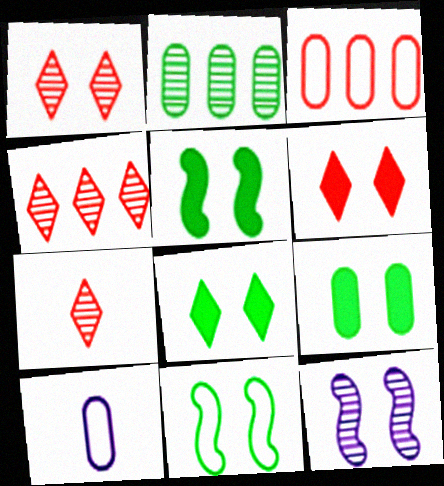[[1, 4, 7], 
[2, 7, 12], 
[4, 5, 10], 
[5, 8, 9]]